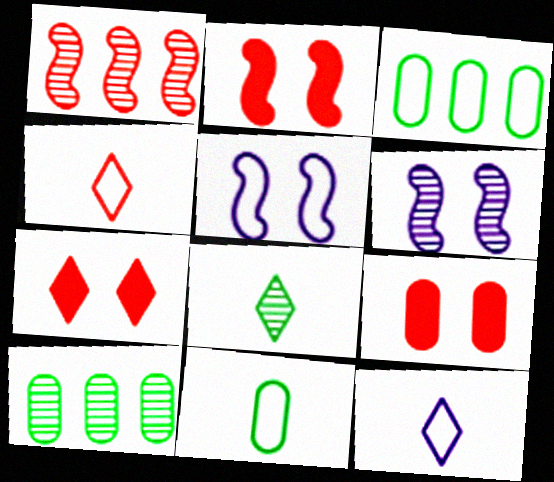[[1, 4, 9], 
[2, 7, 9], 
[2, 10, 12], 
[3, 4, 5]]